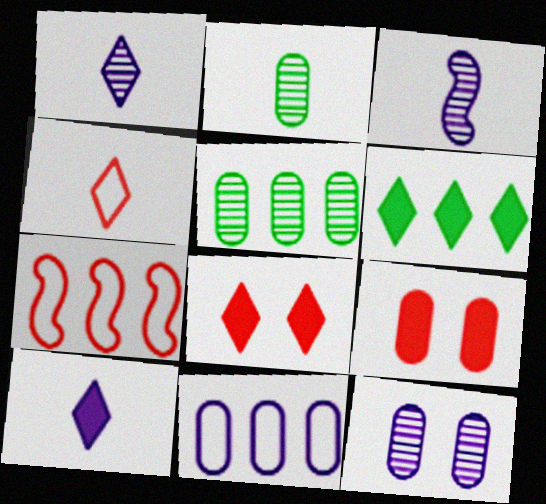[[2, 9, 11], 
[6, 8, 10]]